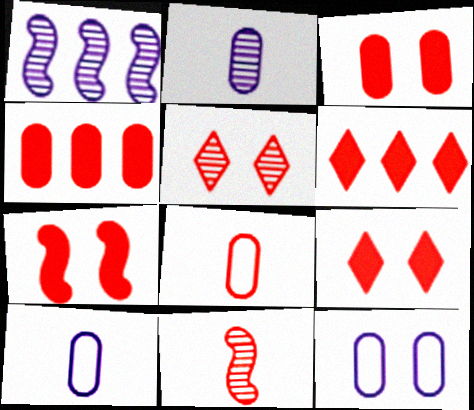[[3, 7, 9]]